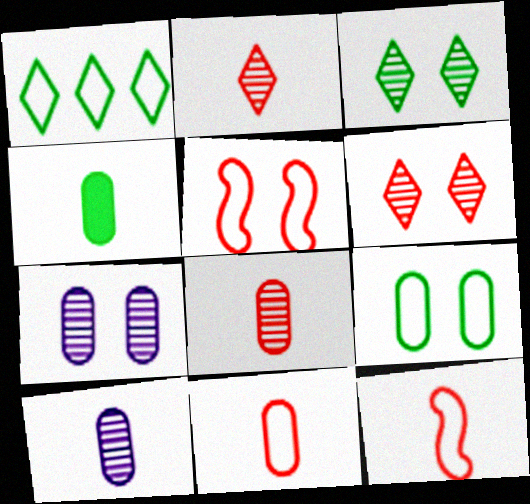[[4, 10, 11]]